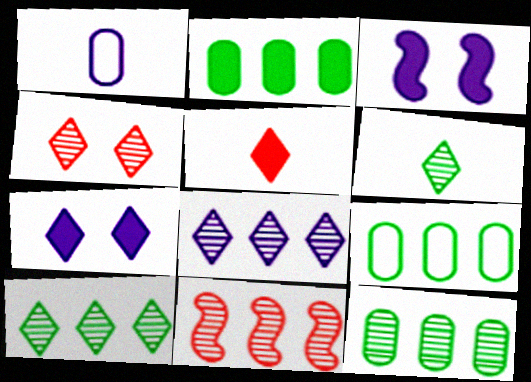[[1, 3, 8], 
[2, 3, 5], 
[2, 9, 12], 
[4, 6, 8], 
[8, 11, 12]]